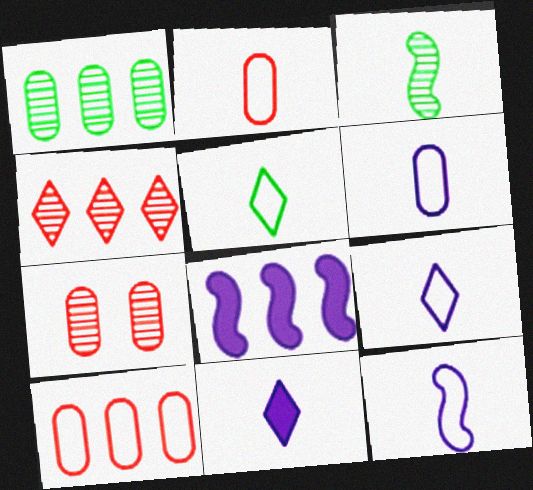[[2, 3, 11], 
[2, 5, 12], 
[5, 7, 8], 
[6, 9, 12]]